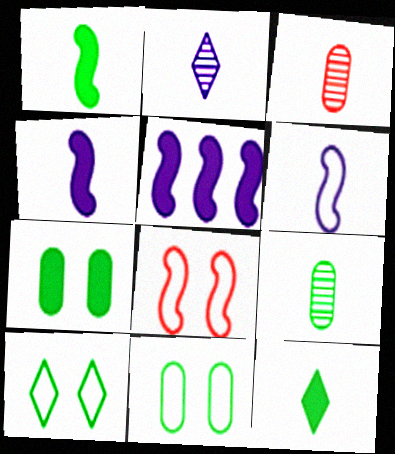[[3, 5, 10], 
[3, 6, 12]]